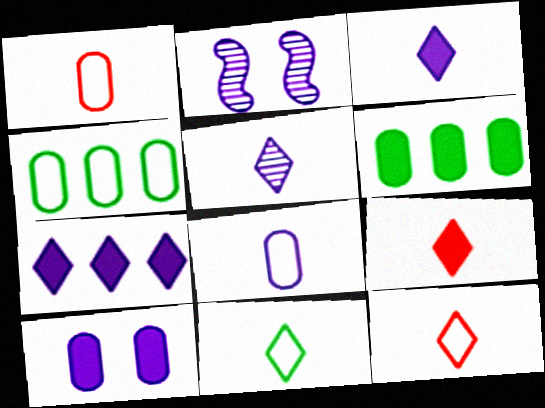[[2, 4, 9], 
[2, 6, 12], 
[2, 7, 8], 
[5, 9, 11]]